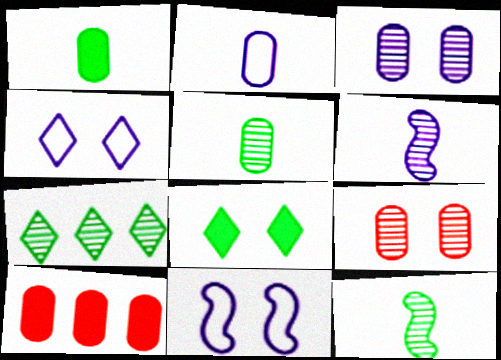[[4, 10, 12], 
[6, 7, 9], 
[8, 9, 11]]